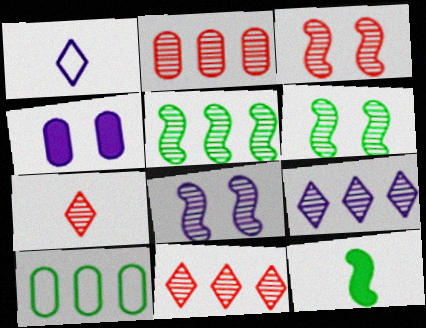[[2, 3, 7], 
[2, 5, 9], 
[3, 6, 8]]